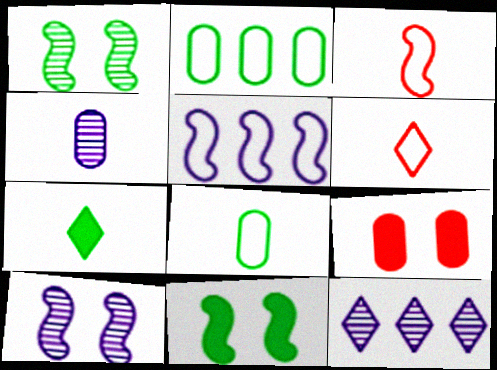[[1, 2, 7], 
[2, 4, 9], 
[3, 4, 7], 
[4, 10, 12]]